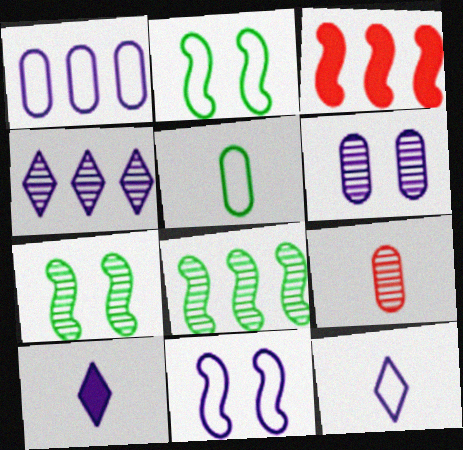[[1, 11, 12], 
[4, 7, 9]]